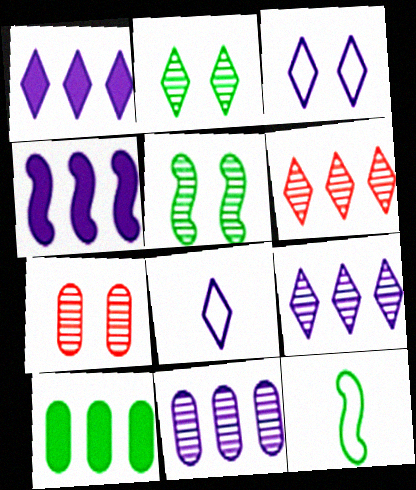[[1, 7, 12], 
[2, 10, 12]]